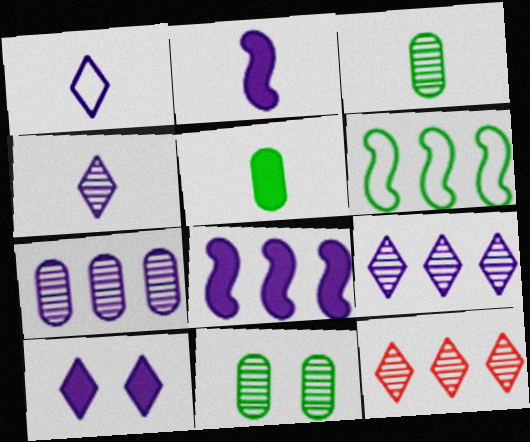[[1, 9, 10]]